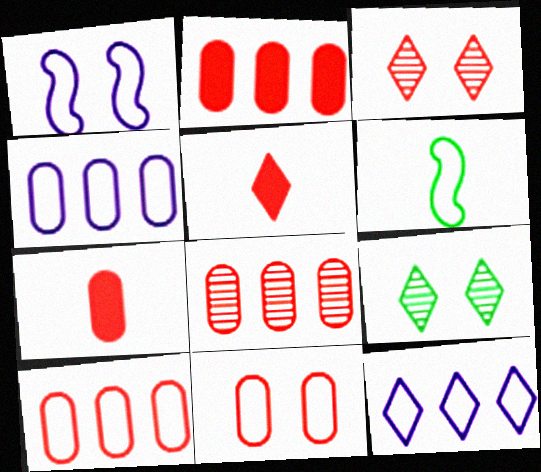[[2, 8, 10], 
[5, 9, 12], 
[6, 11, 12], 
[7, 8, 11]]